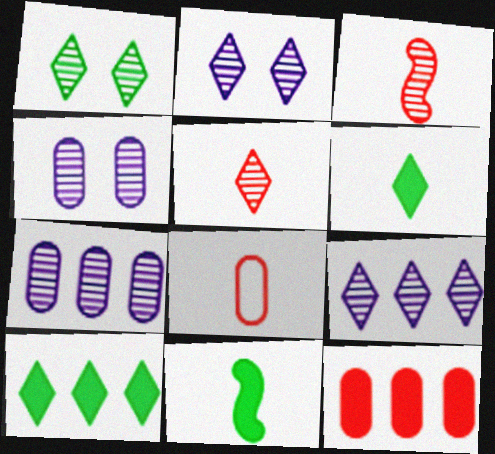[[1, 3, 7], 
[1, 5, 9]]